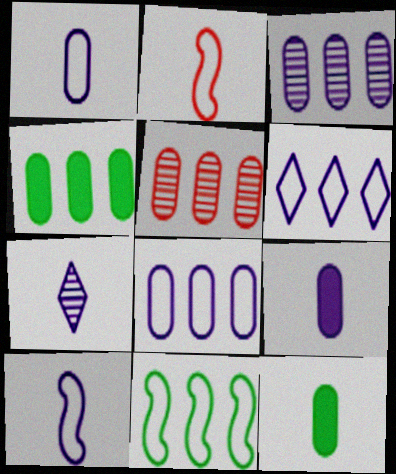[[2, 7, 12], 
[4, 5, 8], 
[7, 9, 10]]